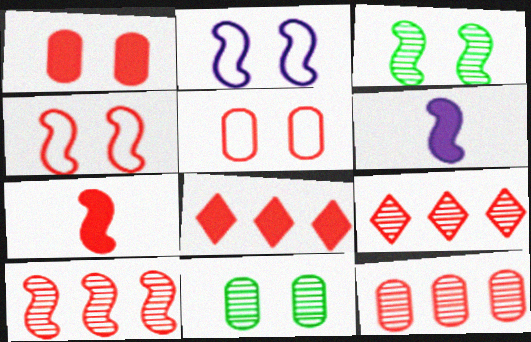[[1, 7, 8], 
[4, 7, 10], 
[5, 7, 9], 
[9, 10, 12]]